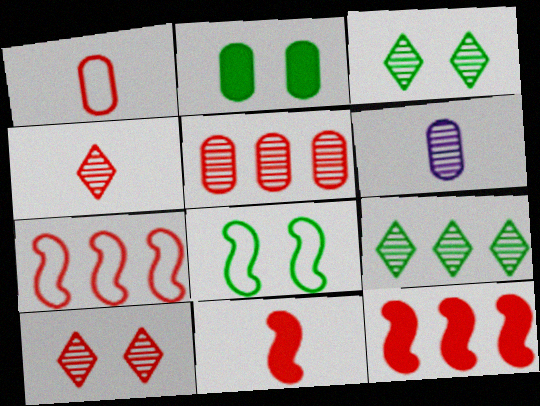[[1, 4, 11], 
[1, 10, 12], 
[2, 3, 8]]